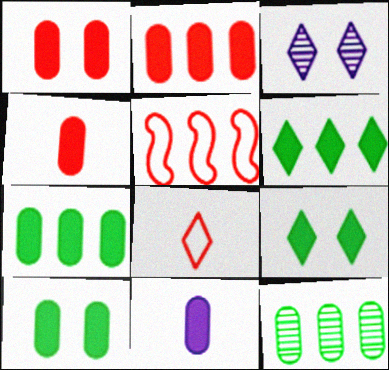[[1, 2, 4], 
[1, 7, 11], 
[2, 10, 11], 
[3, 6, 8]]